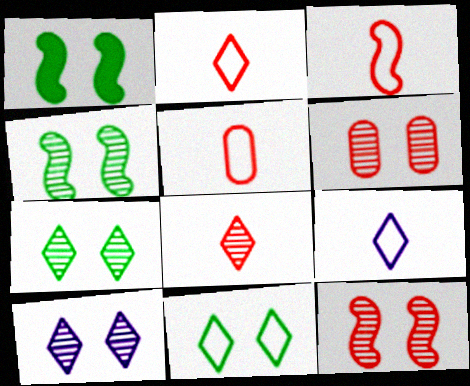[[2, 3, 5], 
[4, 6, 10]]